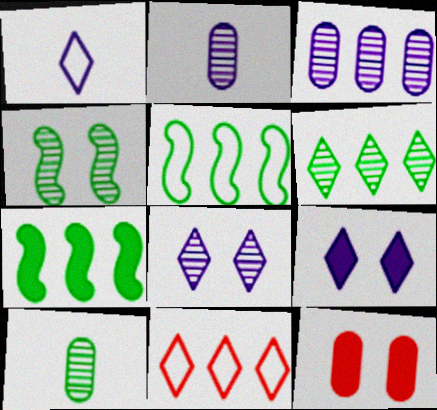[[3, 7, 11], 
[4, 6, 10]]